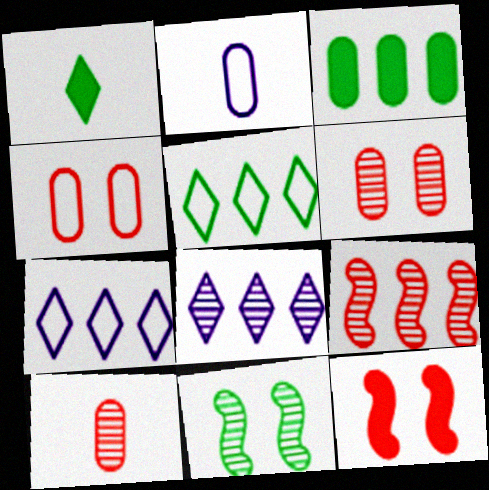[[2, 3, 6], 
[3, 7, 9], 
[8, 10, 11]]